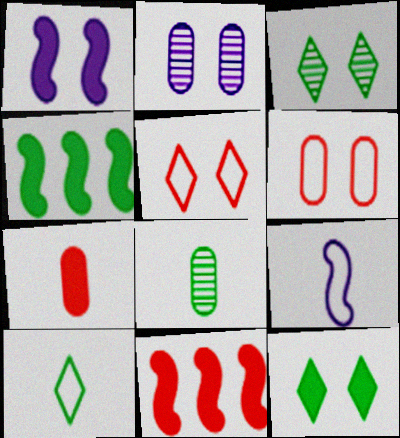[[1, 3, 6], 
[2, 10, 11]]